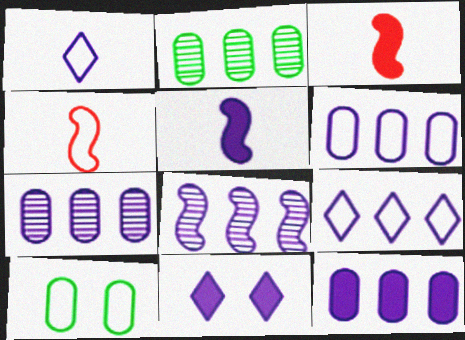[[2, 4, 11], 
[4, 9, 10], 
[5, 11, 12], 
[6, 7, 12], 
[8, 9, 12]]